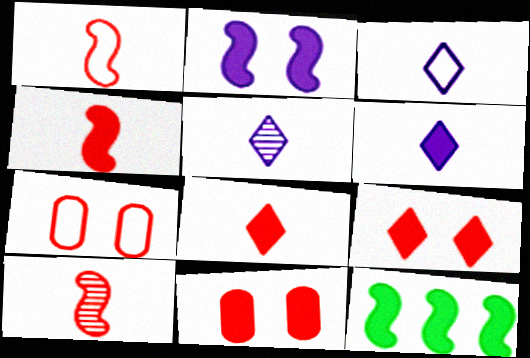[[1, 4, 10], 
[2, 4, 12], 
[3, 5, 6], 
[5, 7, 12], 
[6, 11, 12]]